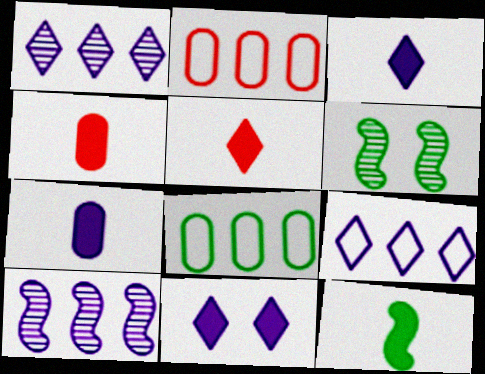[[2, 3, 6], 
[3, 4, 12], 
[4, 6, 9], 
[5, 7, 12]]